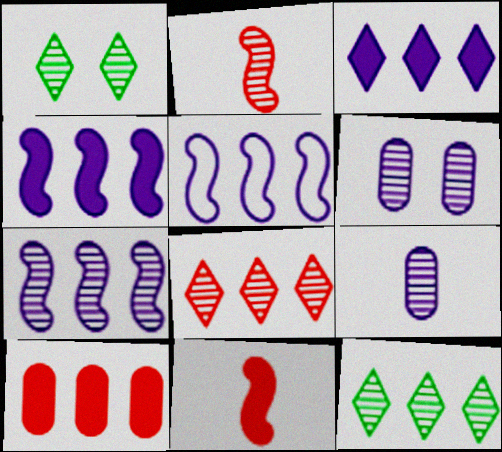[[2, 6, 12], 
[4, 5, 7], 
[5, 10, 12]]